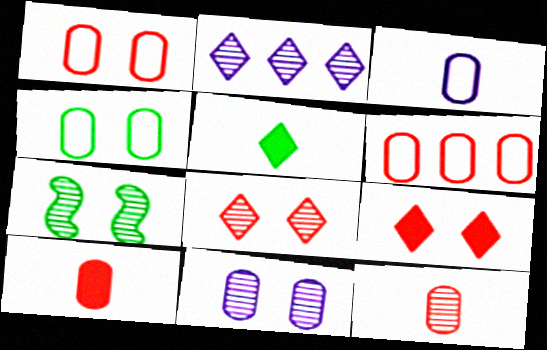[[2, 7, 12], 
[3, 4, 6], 
[7, 8, 11]]